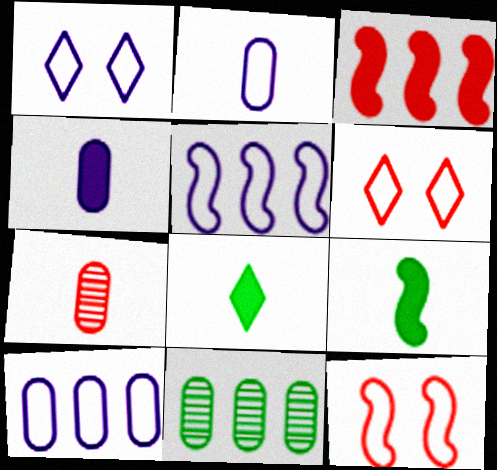[[1, 2, 5], 
[3, 6, 7]]